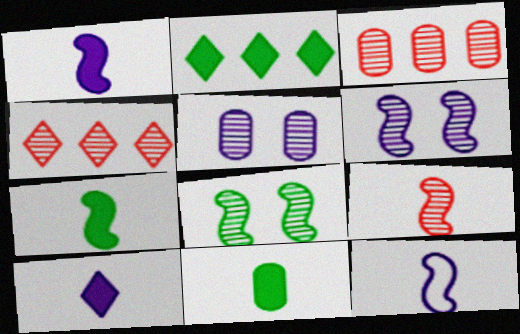[[7, 9, 12]]